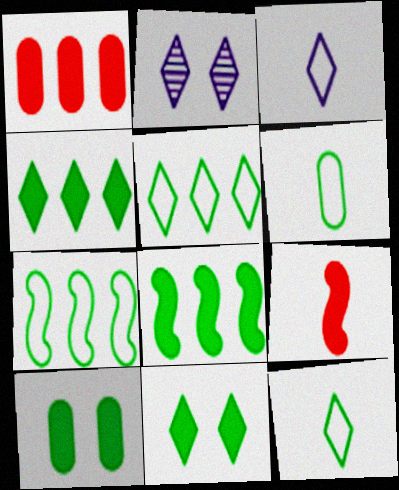[]